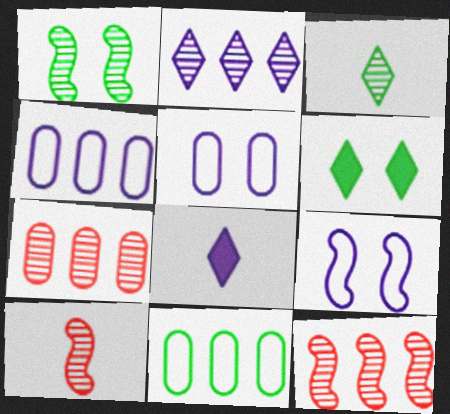[[4, 6, 10]]